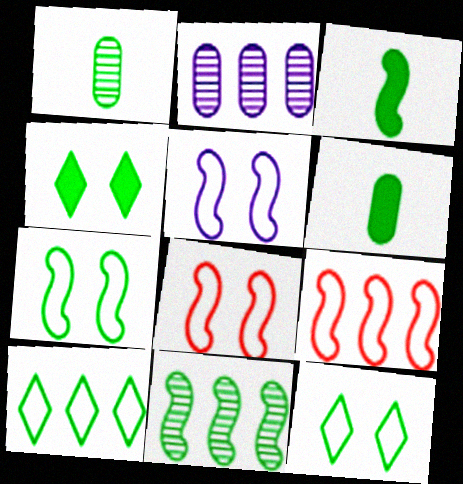[[3, 7, 11], 
[5, 7, 8], 
[6, 11, 12]]